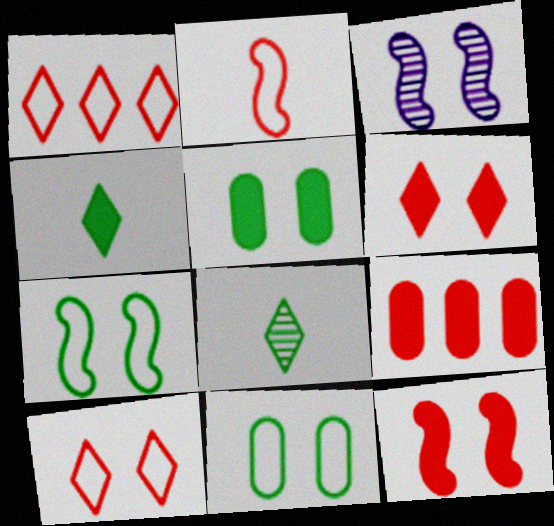[[3, 5, 10], 
[3, 6, 11], 
[3, 7, 12]]